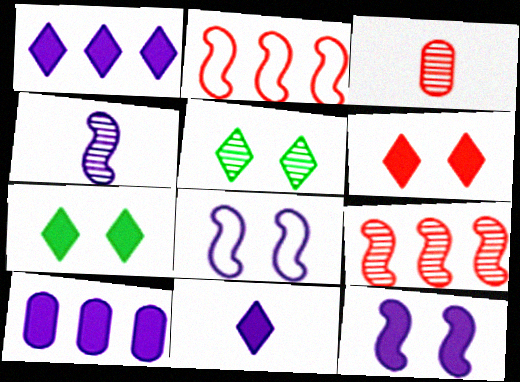[[2, 3, 6], 
[10, 11, 12]]